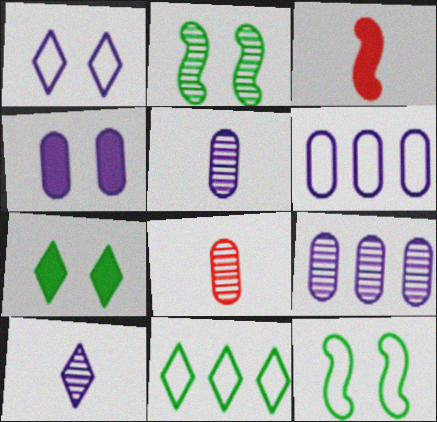[[4, 5, 6]]